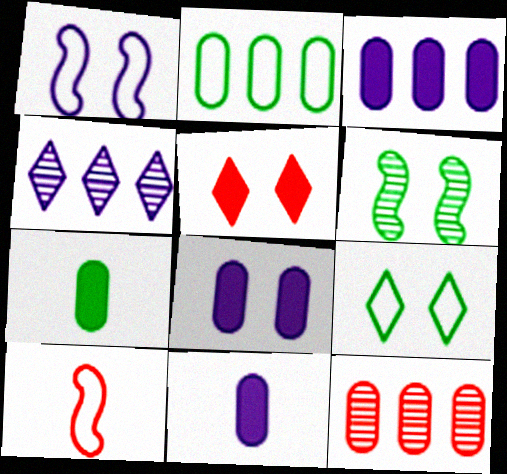[[1, 4, 11], 
[2, 3, 12], 
[3, 8, 11], 
[5, 10, 12]]